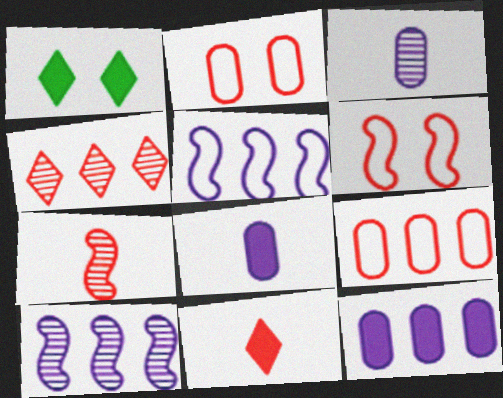[]